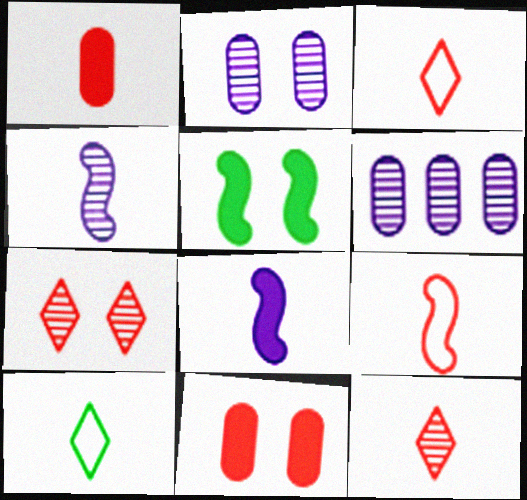[[1, 4, 10], 
[1, 9, 12], 
[3, 5, 6]]